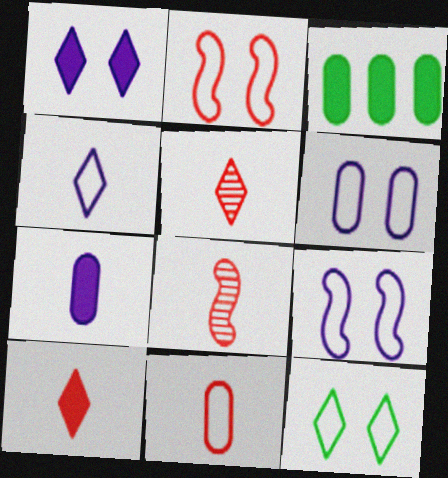[[2, 6, 12], 
[3, 5, 9], 
[8, 10, 11]]